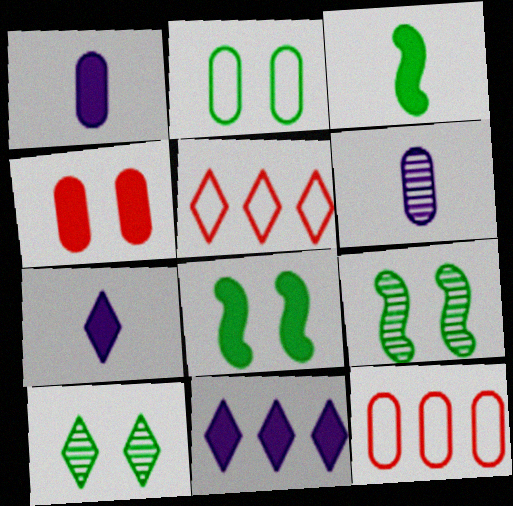[[1, 5, 9], 
[2, 8, 10], 
[3, 4, 11], 
[5, 6, 8], 
[5, 7, 10], 
[7, 9, 12]]